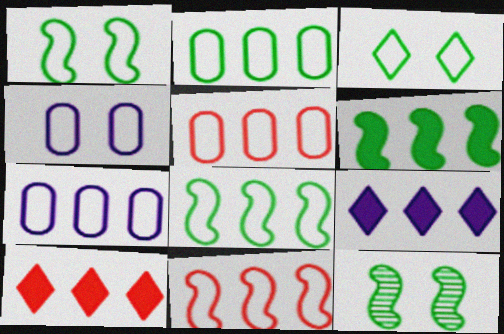[[2, 5, 7]]